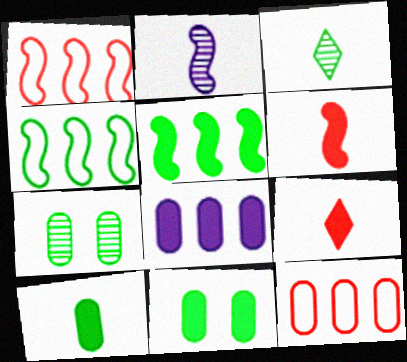[[3, 4, 11]]